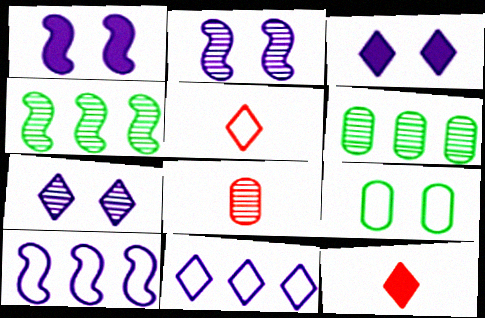[[1, 5, 6], 
[4, 7, 8], 
[5, 9, 10]]